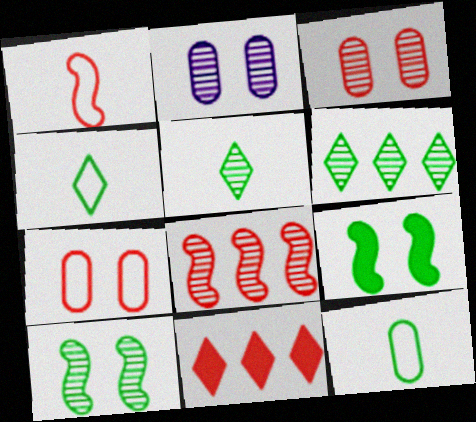[[1, 3, 11], 
[2, 5, 8], 
[6, 9, 12]]